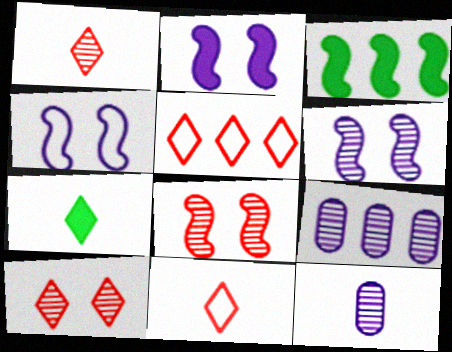[[2, 4, 6], 
[3, 5, 9]]